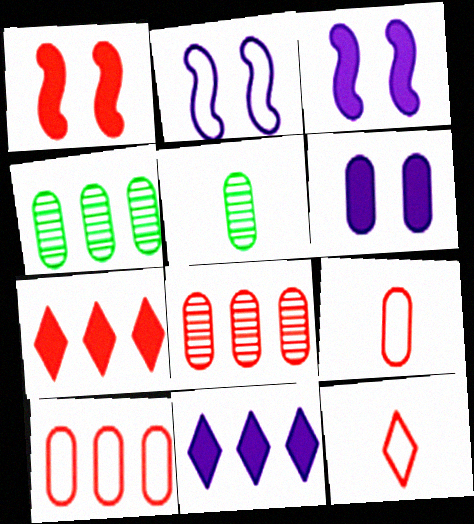[[1, 8, 12], 
[2, 5, 7], 
[3, 4, 12], 
[4, 6, 9], 
[5, 6, 10]]